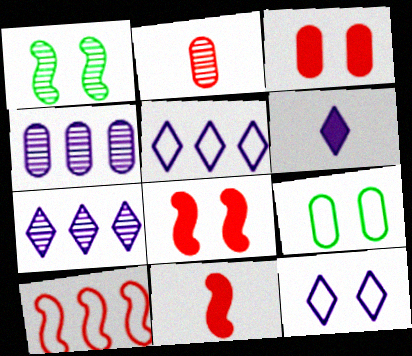[[1, 2, 7], 
[1, 3, 12], 
[6, 7, 12], 
[7, 9, 11]]